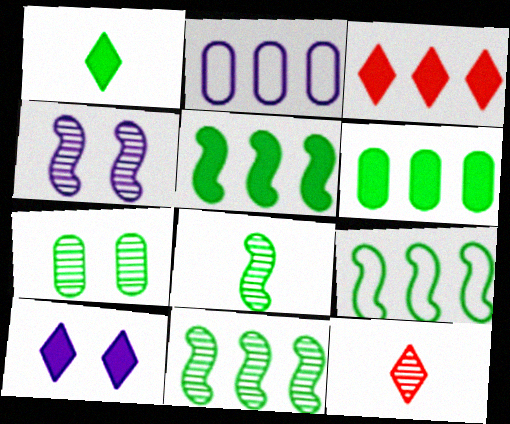[[1, 3, 10], 
[1, 7, 9], 
[2, 3, 11], 
[5, 9, 11]]